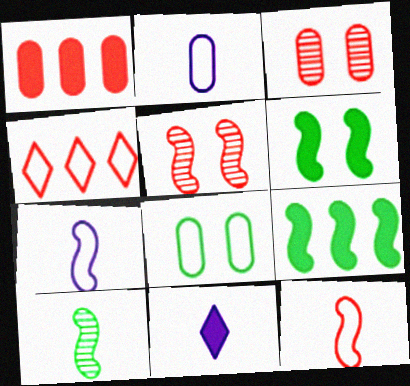[[1, 6, 11], 
[4, 7, 8], 
[5, 7, 9]]